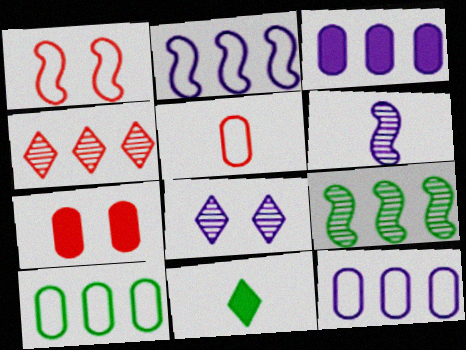[[5, 6, 11]]